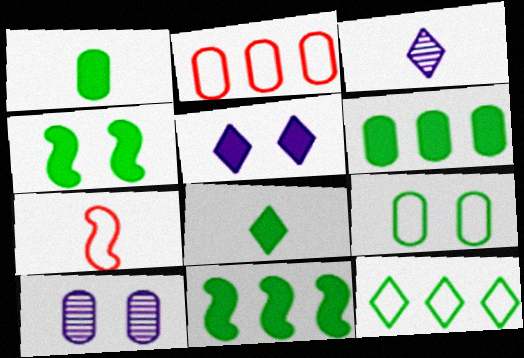[[1, 2, 10], 
[1, 3, 7], 
[2, 3, 4], 
[4, 6, 8]]